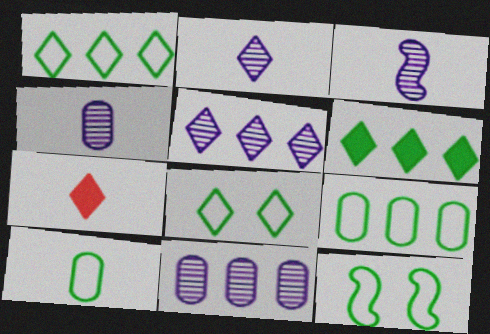[[1, 10, 12], 
[2, 3, 4], 
[3, 7, 10], 
[5, 7, 8], 
[7, 11, 12]]